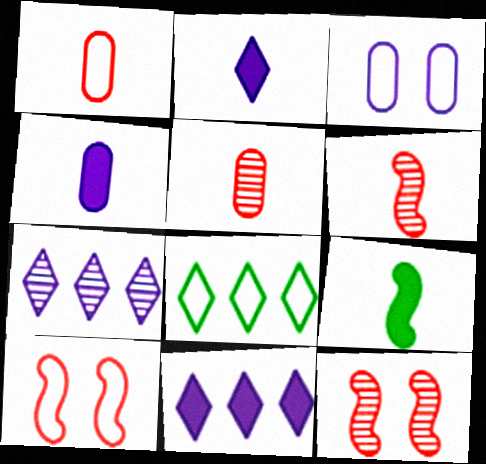[[4, 8, 12]]